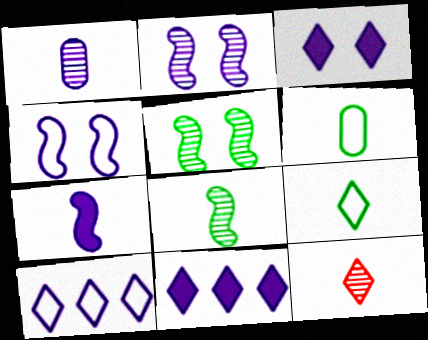[[1, 4, 11], 
[1, 8, 12], 
[6, 7, 12]]